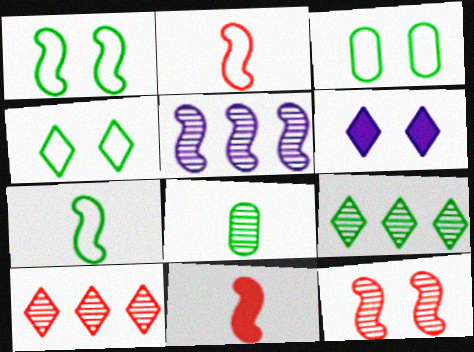[[1, 3, 4], 
[1, 5, 11], 
[3, 6, 12]]